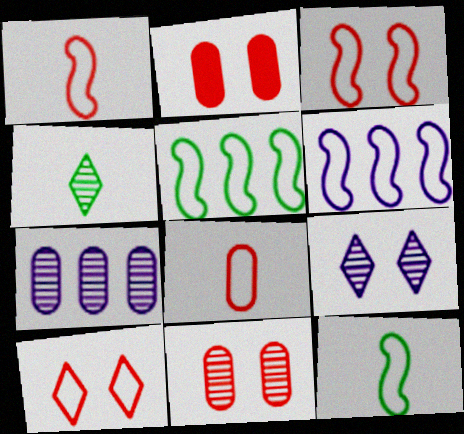[[2, 4, 6], 
[3, 6, 12]]